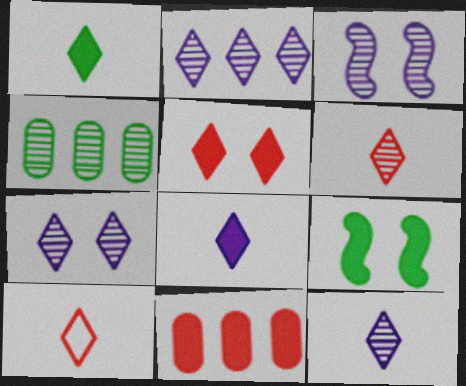[[1, 10, 12], 
[2, 7, 12], 
[3, 4, 6], 
[8, 9, 11]]